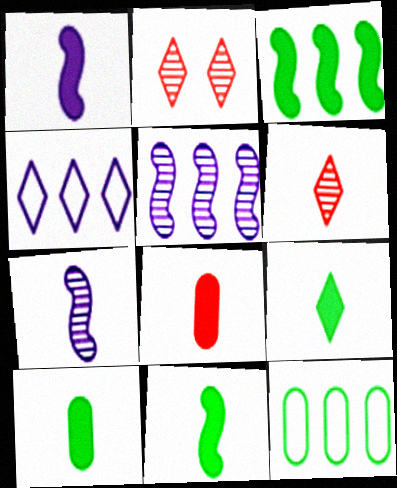[[1, 2, 12], 
[1, 8, 9], 
[2, 4, 9], 
[9, 10, 11]]